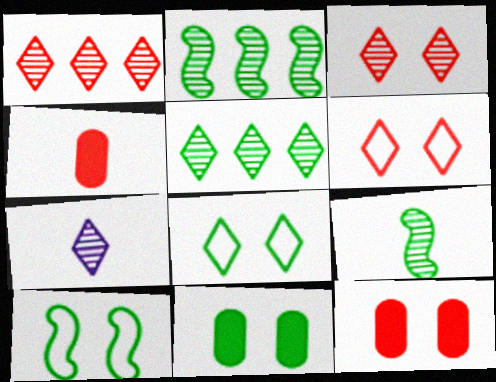[[3, 5, 7]]